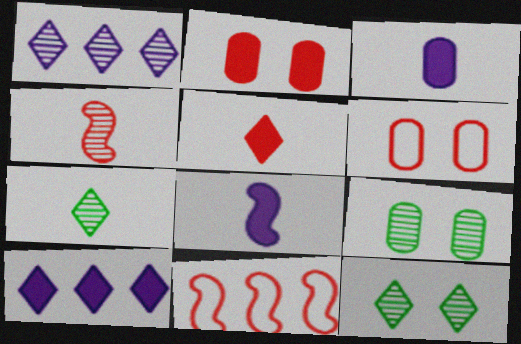[[1, 4, 9], 
[3, 11, 12]]